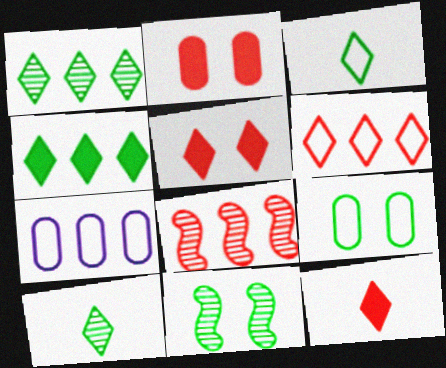[[4, 7, 8], 
[7, 11, 12]]